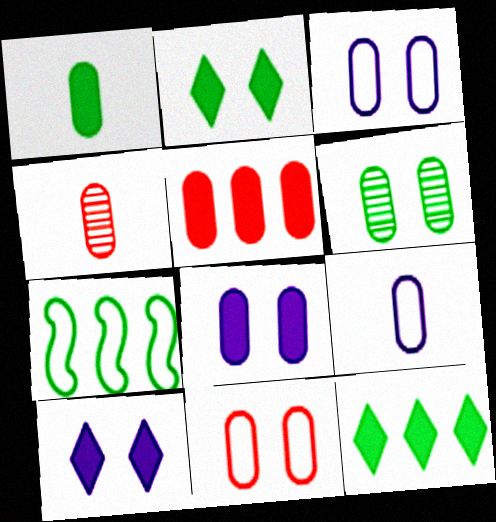[[1, 4, 9], 
[1, 5, 8], 
[4, 5, 11], 
[4, 7, 10], 
[5, 6, 9], 
[6, 8, 11]]